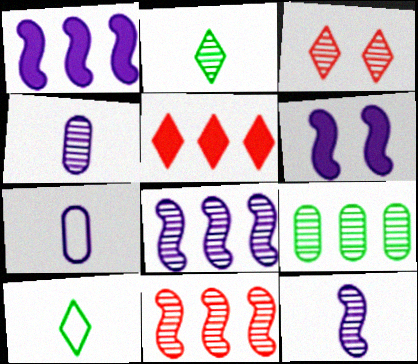[[3, 9, 12]]